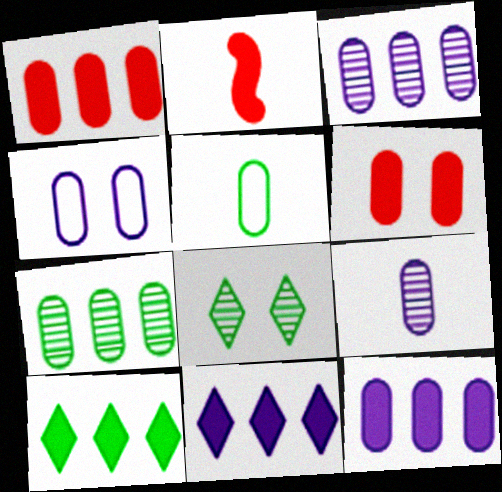[[3, 5, 6], 
[4, 9, 12]]